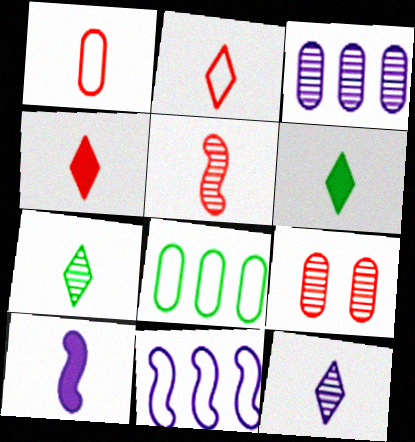[[1, 4, 5], 
[1, 7, 10], 
[2, 6, 12], 
[6, 9, 11]]